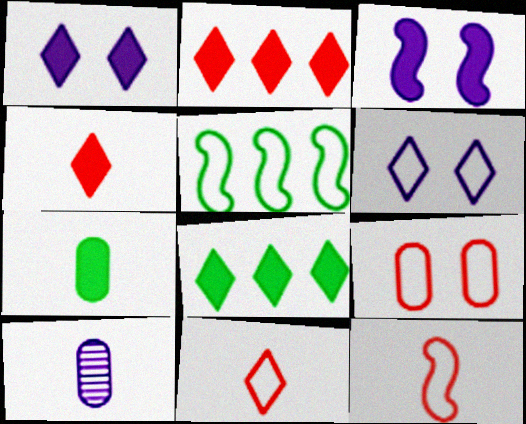[[1, 4, 8], 
[2, 3, 7]]